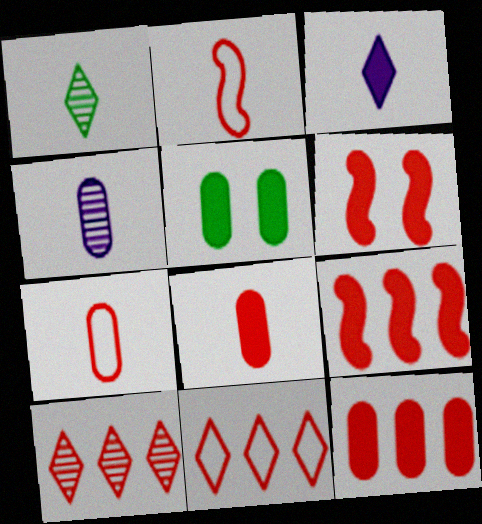[[3, 5, 9], 
[6, 7, 10]]